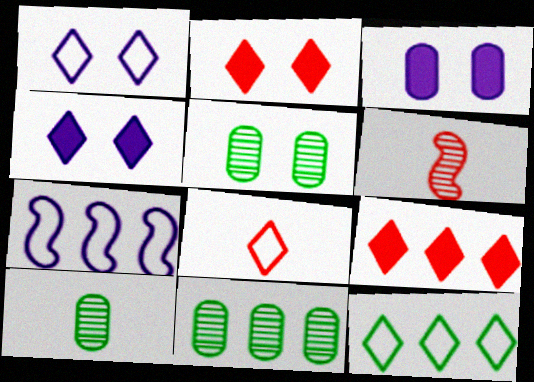[[1, 8, 12], 
[2, 7, 10], 
[3, 6, 12], 
[5, 10, 11], 
[7, 9, 11]]